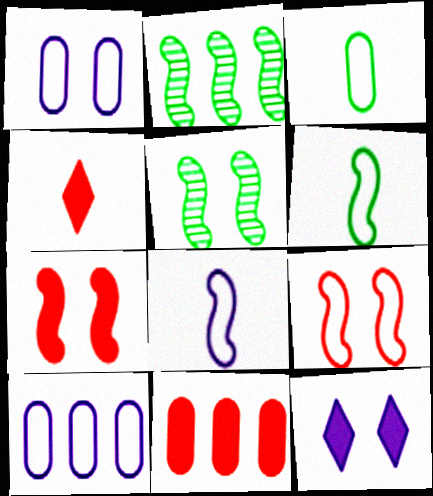[[1, 2, 4], 
[2, 7, 8], 
[4, 5, 10], 
[4, 7, 11]]